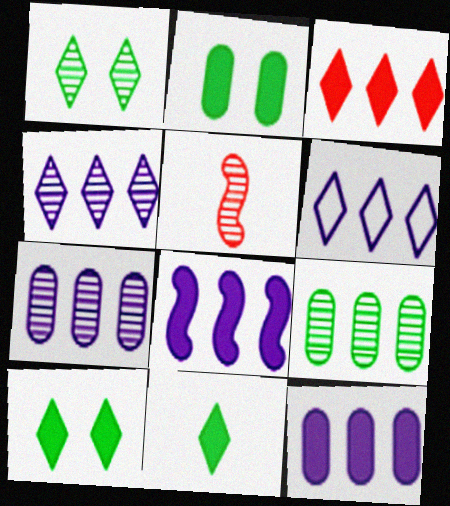[[1, 5, 7], 
[2, 5, 6], 
[6, 7, 8]]